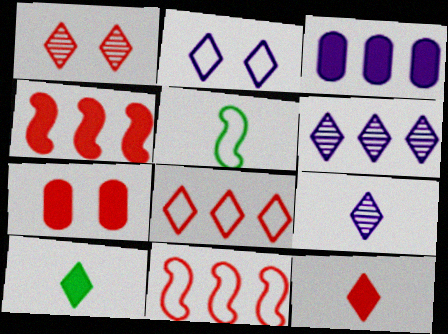[[1, 3, 5], 
[1, 8, 12], 
[4, 7, 12], 
[5, 6, 7]]